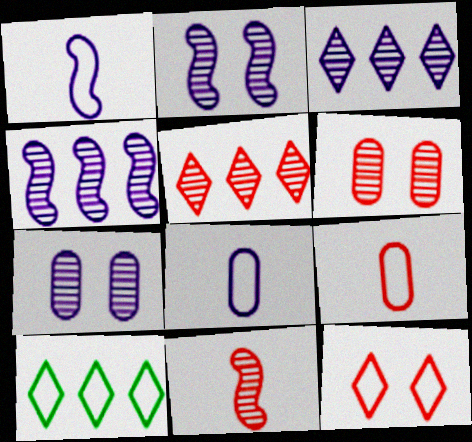[[5, 6, 11]]